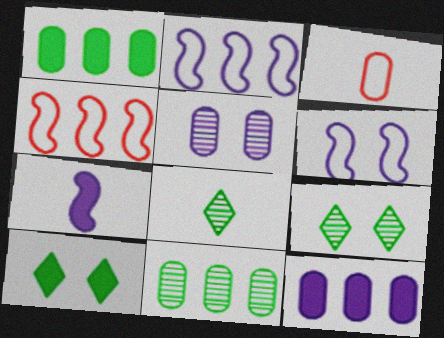[[1, 3, 5], 
[3, 7, 8]]